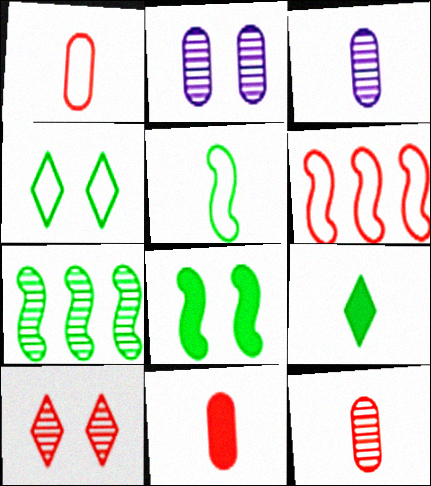[[1, 11, 12], 
[2, 6, 9], 
[3, 7, 10], 
[5, 7, 8], 
[6, 10, 11]]